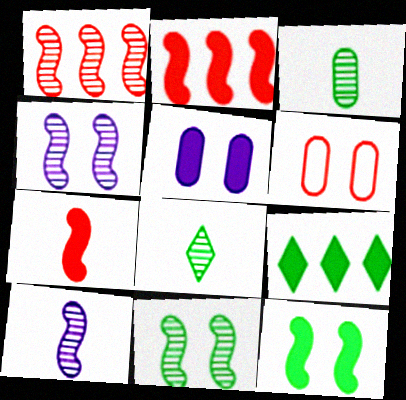[[1, 10, 11], 
[5, 7, 9], 
[6, 9, 10]]